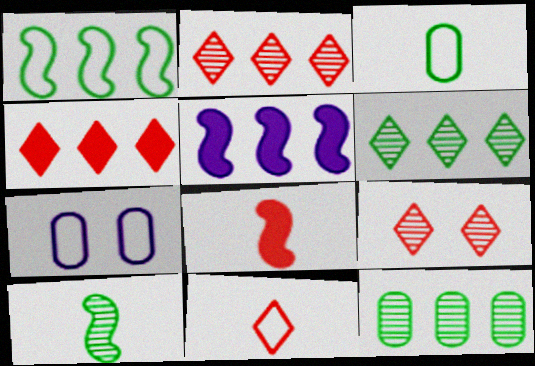[[1, 7, 11], 
[3, 5, 9], 
[4, 7, 10], 
[4, 9, 11], 
[6, 7, 8]]